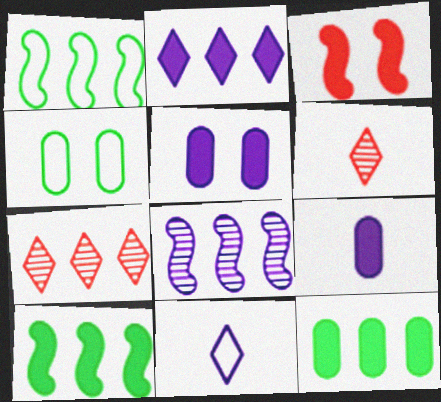[[1, 5, 6], 
[5, 8, 11]]